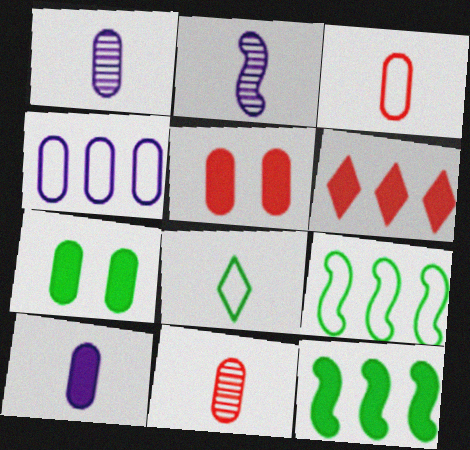[[4, 7, 11]]